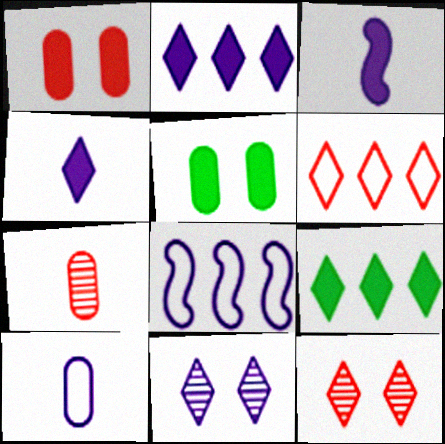[[1, 3, 9]]